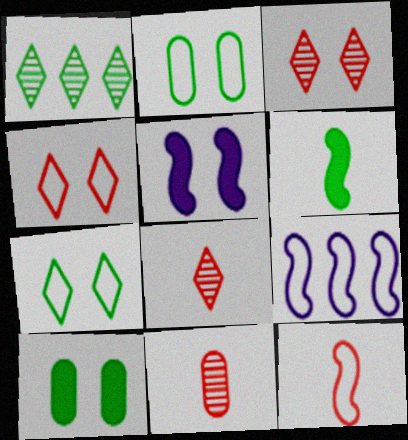[[1, 2, 6], 
[2, 3, 5], 
[8, 9, 10]]